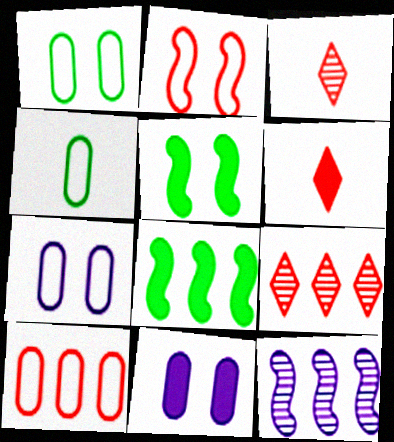[[1, 6, 12], 
[3, 7, 8], 
[4, 7, 10], 
[6, 8, 11]]